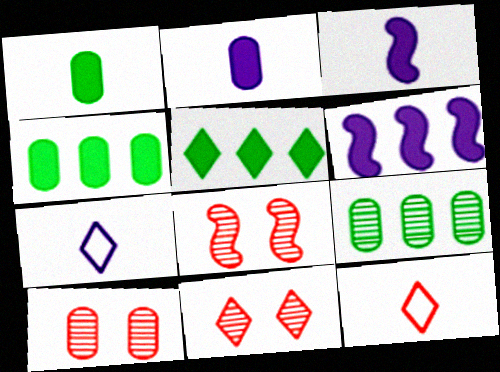[[4, 7, 8], 
[5, 7, 11], 
[8, 10, 11]]